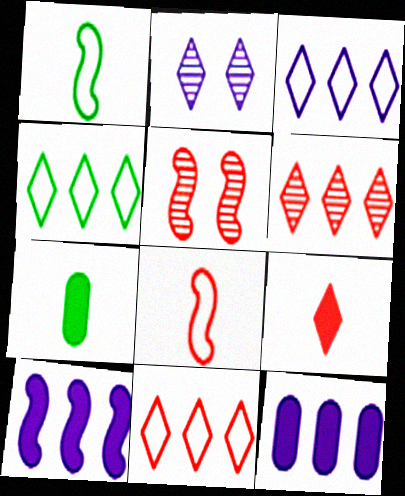[[1, 5, 10], 
[2, 4, 9], 
[3, 4, 11], 
[3, 5, 7]]